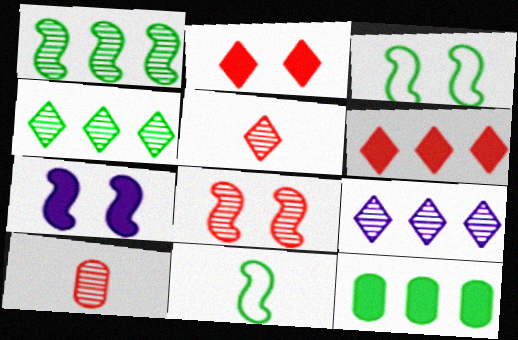[[3, 7, 8]]